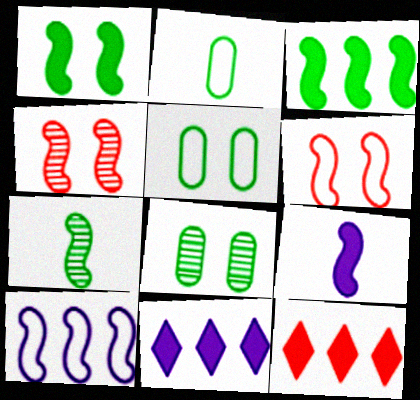[[2, 4, 11]]